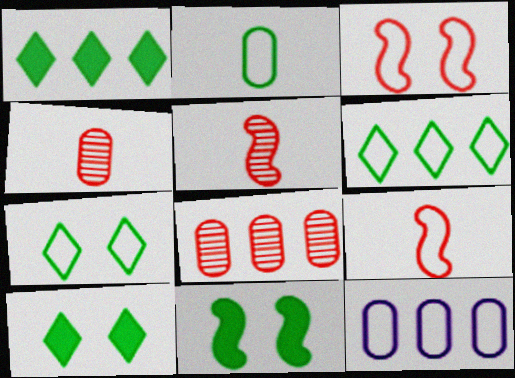[[5, 10, 12], 
[7, 9, 12]]